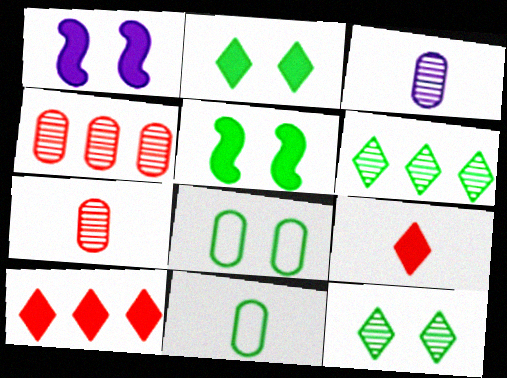[[5, 6, 11], 
[5, 8, 12]]